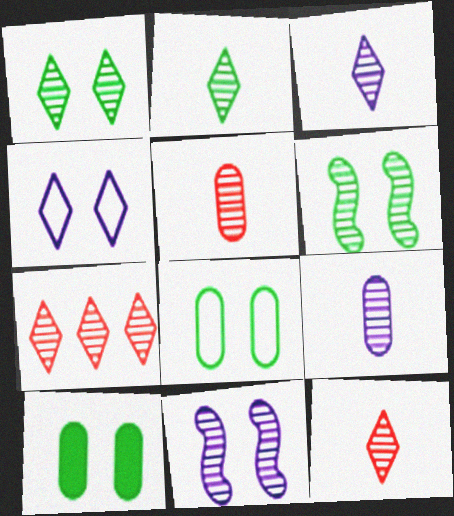[[1, 3, 7], 
[2, 3, 12], 
[6, 7, 9]]